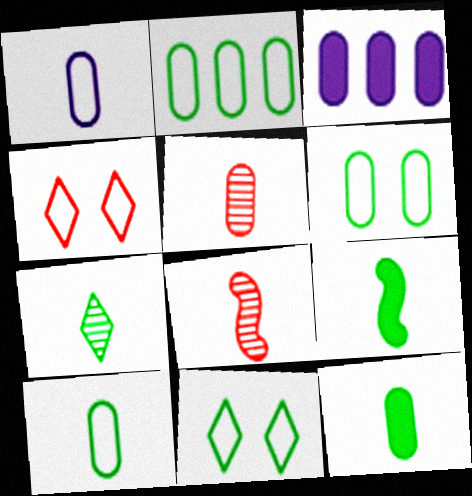[[1, 5, 12], 
[2, 6, 10], 
[3, 5, 6], 
[3, 8, 11], 
[7, 9, 10]]